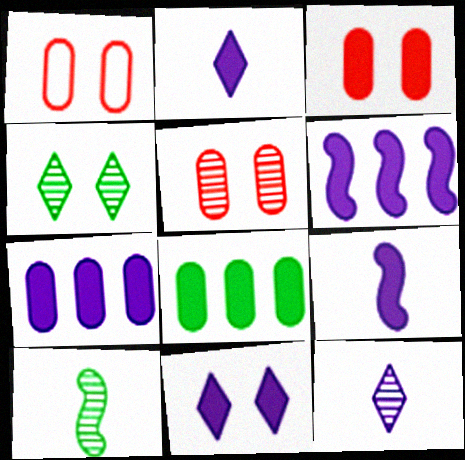[[1, 3, 5], 
[7, 9, 11]]